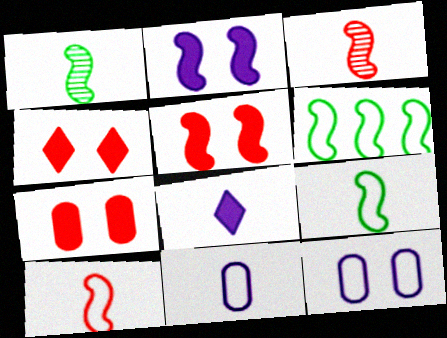[[2, 3, 6], 
[4, 5, 7]]